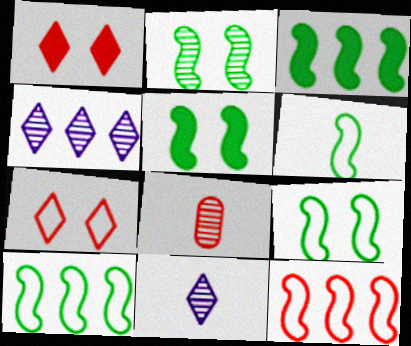[[1, 8, 12], 
[2, 3, 6], 
[2, 4, 8], 
[2, 5, 9], 
[6, 9, 10]]